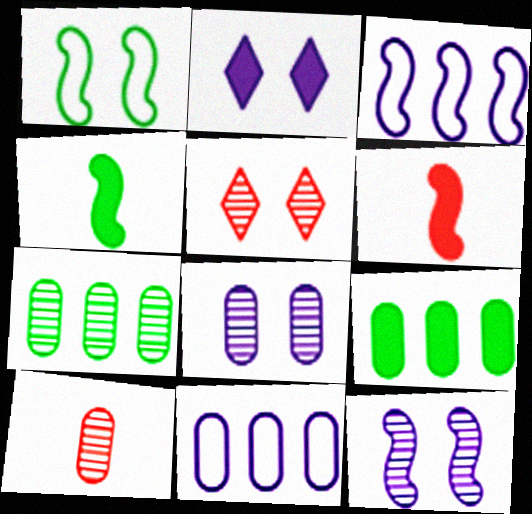[[2, 6, 9], 
[4, 5, 11], 
[7, 8, 10]]